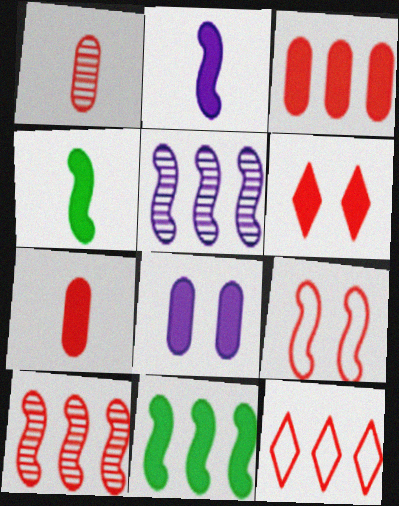[[3, 10, 12], 
[4, 5, 9]]